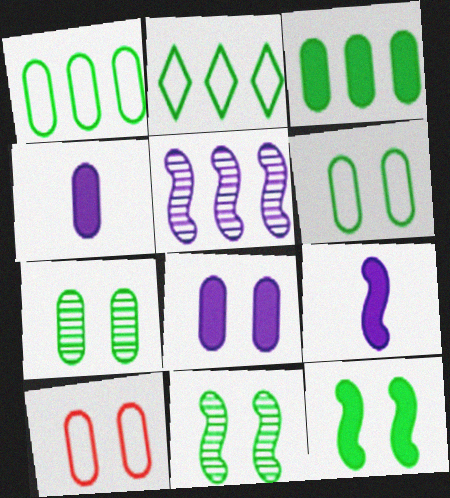[[7, 8, 10]]